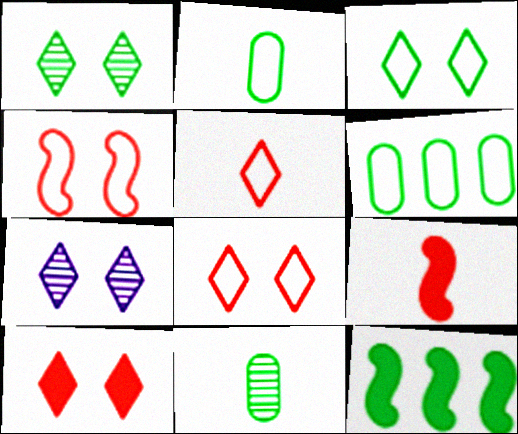[[1, 2, 12], 
[3, 7, 10], 
[3, 11, 12], 
[6, 7, 9]]